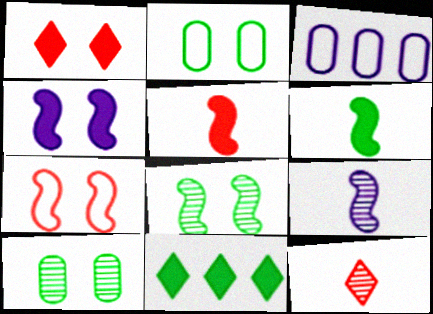[[4, 7, 8]]